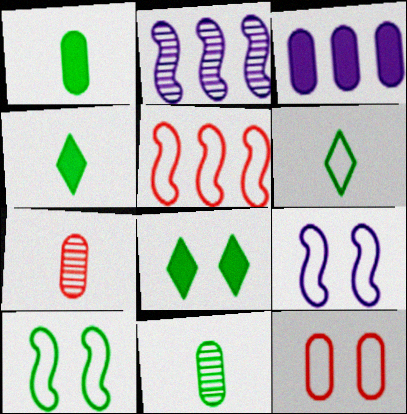[[2, 4, 12], 
[3, 11, 12]]